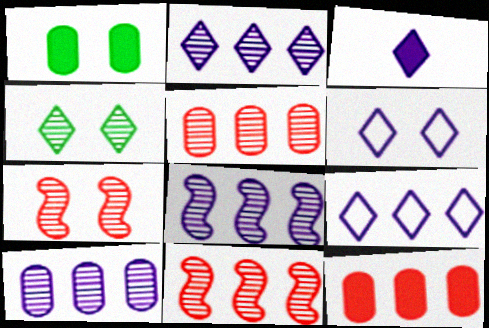[[1, 6, 7], 
[2, 3, 6], 
[2, 8, 10]]